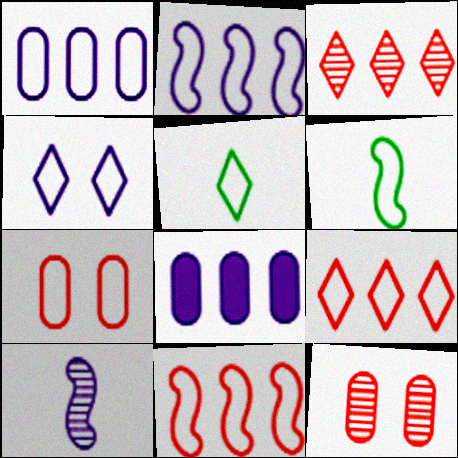[[2, 5, 7], 
[4, 5, 9], 
[4, 8, 10]]